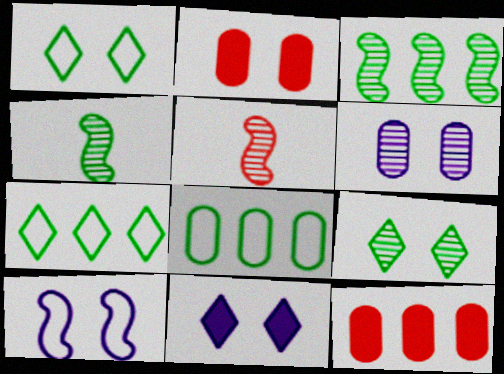[[2, 9, 10], 
[5, 8, 11], 
[6, 10, 11]]